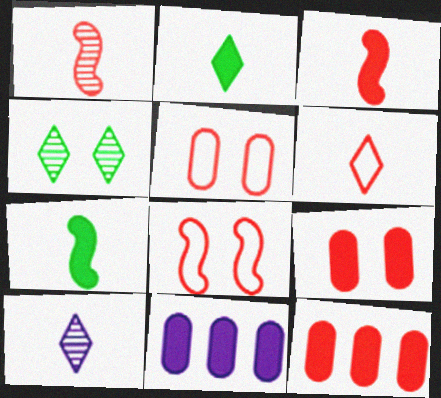[[2, 6, 10]]